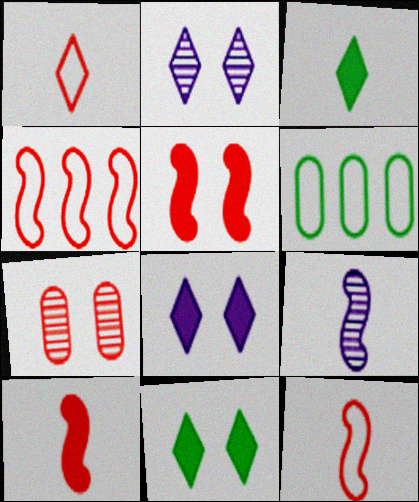[[2, 6, 10]]